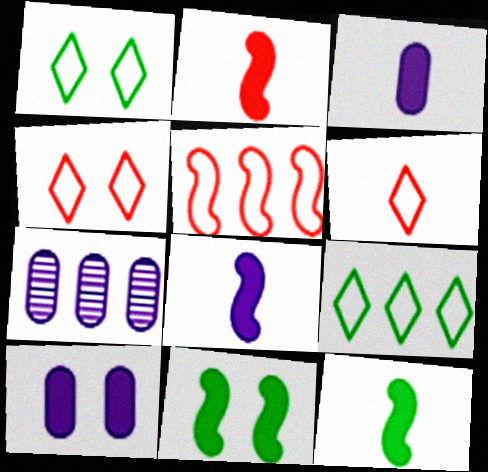[[1, 2, 7], 
[2, 8, 12], 
[4, 7, 12], 
[6, 7, 11]]